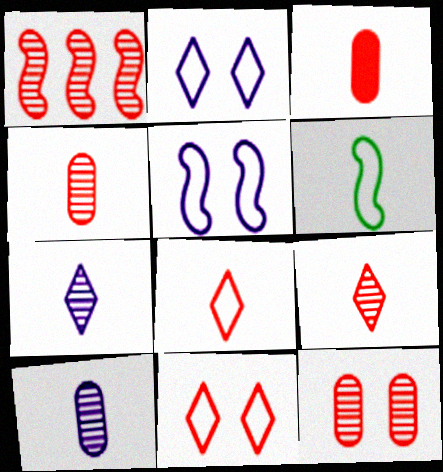[[1, 3, 11], 
[1, 9, 12], 
[3, 6, 7]]